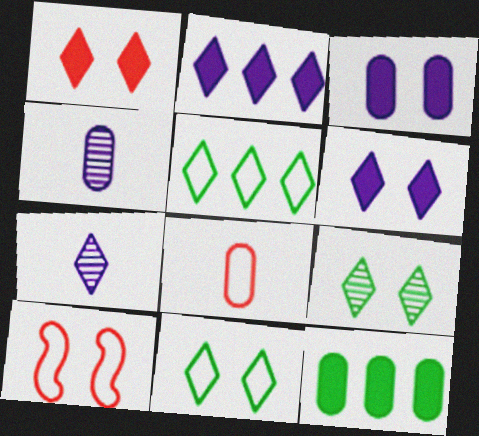[[1, 5, 7], 
[3, 9, 10], 
[7, 10, 12]]